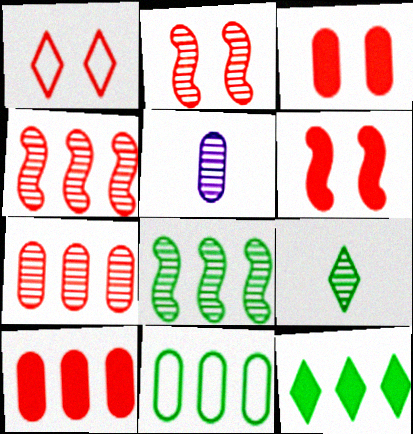[[1, 2, 3], 
[3, 5, 11], 
[8, 11, 12]]